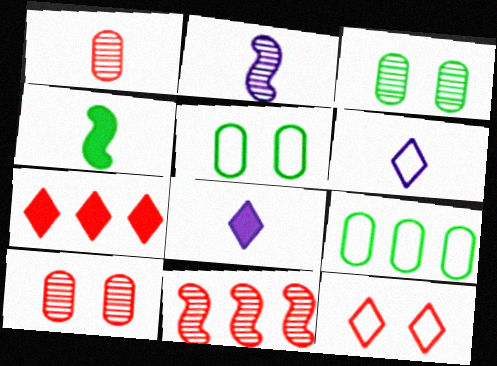[[1, 4, 6], 
[2, 5, 7], 
[5, 8, 11]]